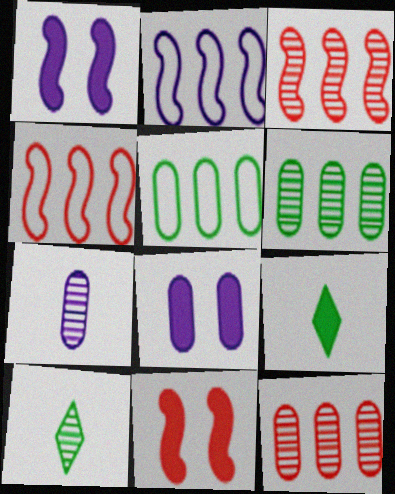[[4, 8, 10]]